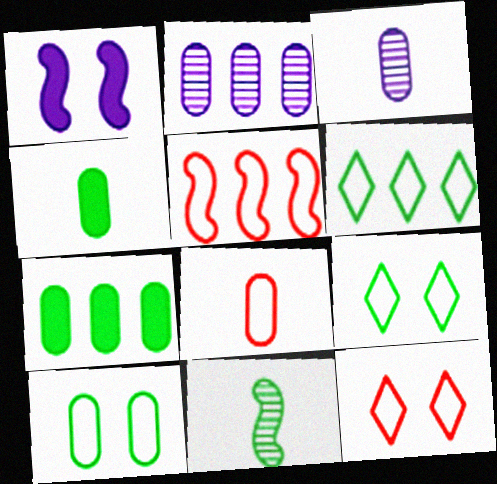[[1, 5, 11], 
[3, 4, 8], 
[5, 8, 12], 
[7, 9, 11]]